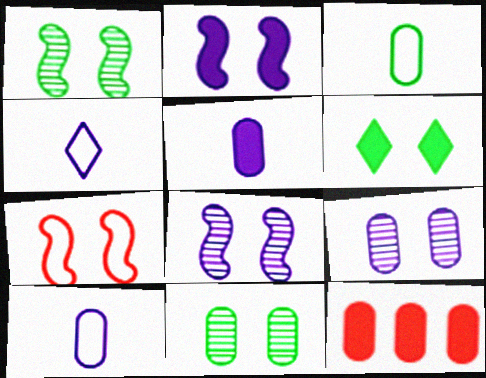[[1, 2, 7], 
[1, 4, 12], 
[3, 9, 12], 
[6, 7, 9], 
[10, 11, 12]]